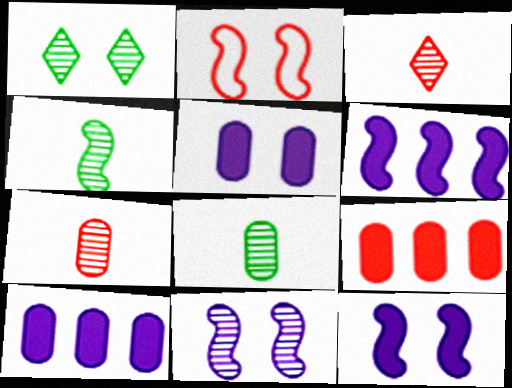[[1, 2, 5], 
[2, 3, 9], 
[2, 4, 6]]